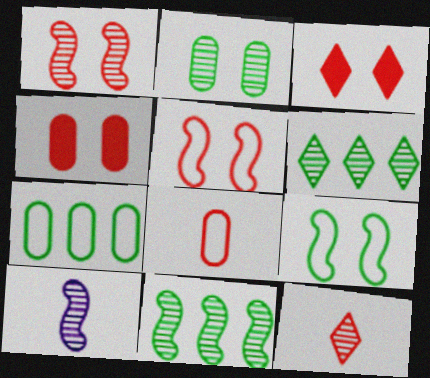[[1, 10, 11], 
[3, 7, 10]]